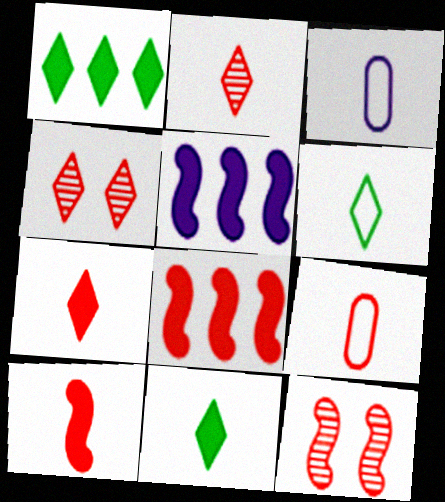[[1, 3, 12], 
[2, 9, 10], 
[4, 8, 9]]